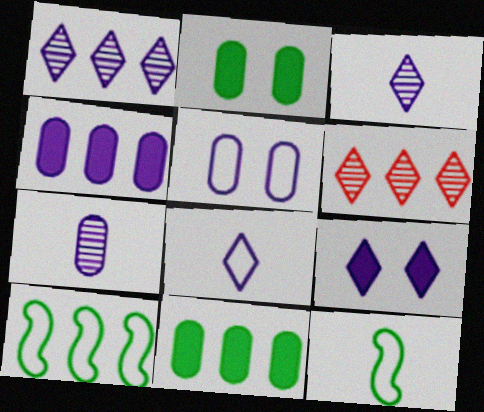[[1, 8, 9], 
[4, 5, 7], 
[4, 6, 10]]